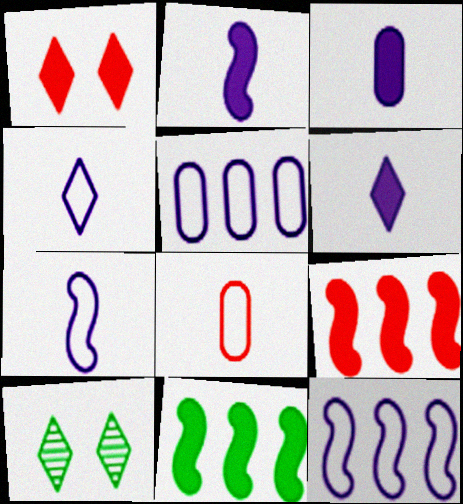[[1, 3, 11], 
[2, 3, 6]]